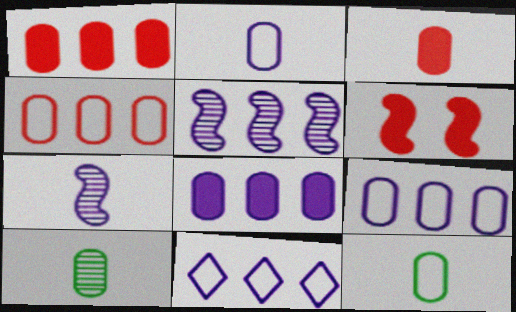[[2, 3, 10], 
[5, 8, 11], 
[6, 10, 11]]